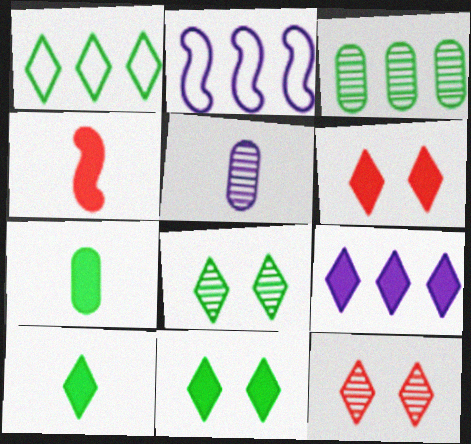[[1, 8, 10], 
[2, 7, 12], 
[6, 9, 10]]